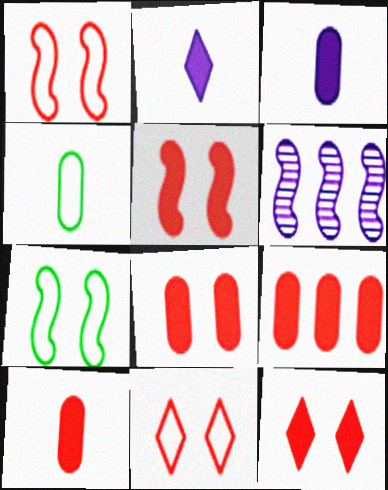[[4, 6, 12], 
[5, 8, 12], 
[8, 9, 10]]